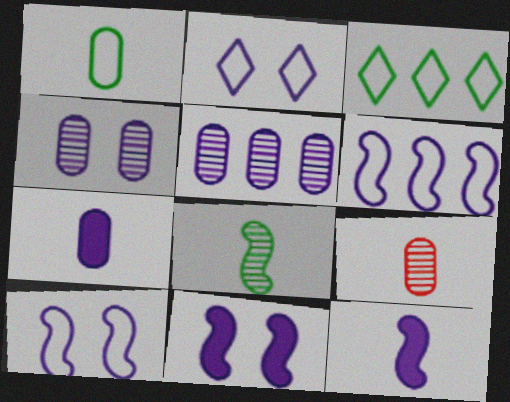[[1, 7, 9], 
[2, 4, 11], 
[2, 5, 12], 
[3, 9, 11]]